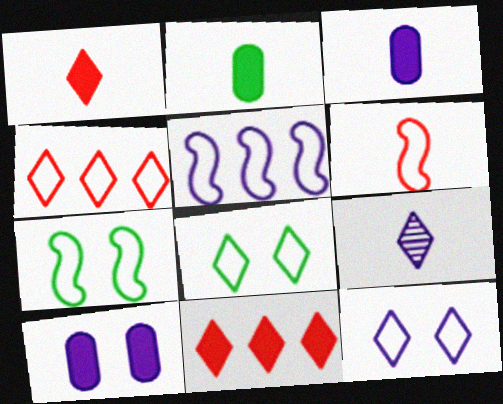[[2, 6, 9], 
[5, 6, 7], 
[5, 9, 10], 
[8, 9, 11]]